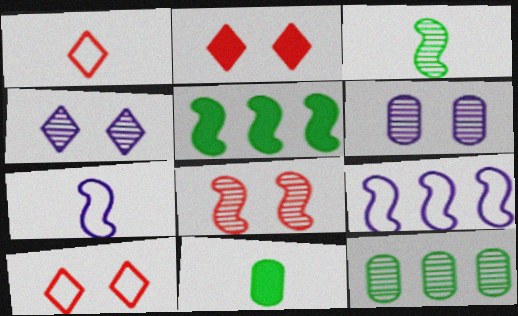[[1, 5, 6], 
[2, 7, 12], 
[5, 7, 8]]